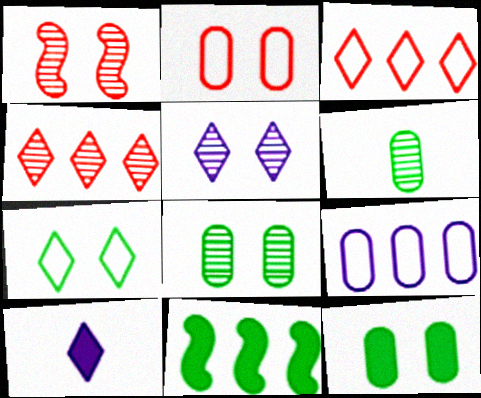[[1, 5, 8], 
[4, 7, 10], 
[4, 9, 11], 
[6, 7, 11]]